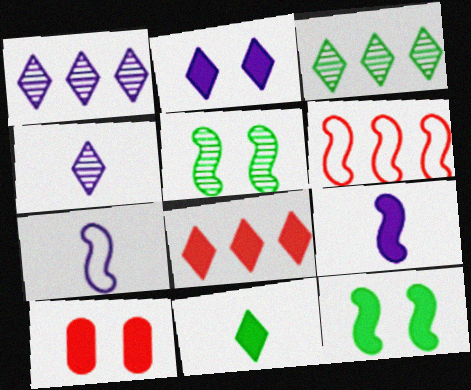[[2, 8, 11], 
[2, 10, 12], 
[3, 7, 10], 
[5, 6, 9]]